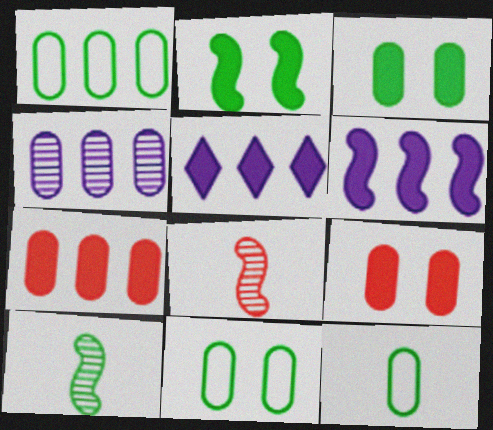[[1, 4, 7], 
[1, 11, 12], 
[4, 9, 12], 
[5, 8, 11]]